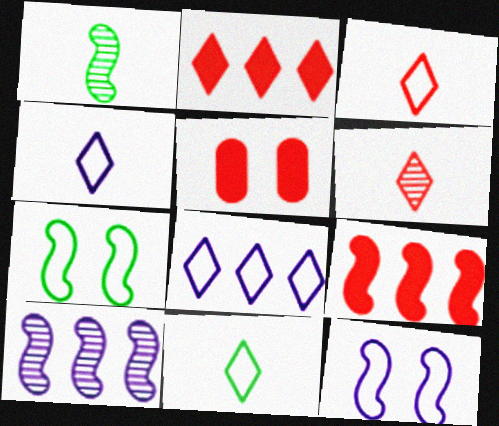[[1, 5, 8], 
[1, 9, 12], 
[3, 4, 11], 
[5, 10, 11]]